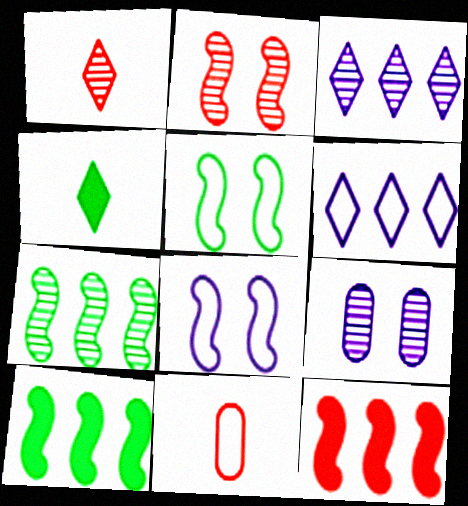[[1, 7, 9], 
[5, 6, 11]]